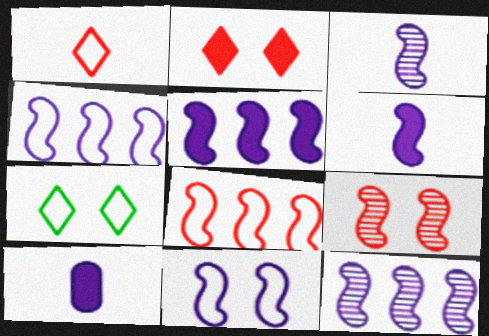[[3, 5, 11], 
[4, 5, 12], 
[6, 11, 12]]